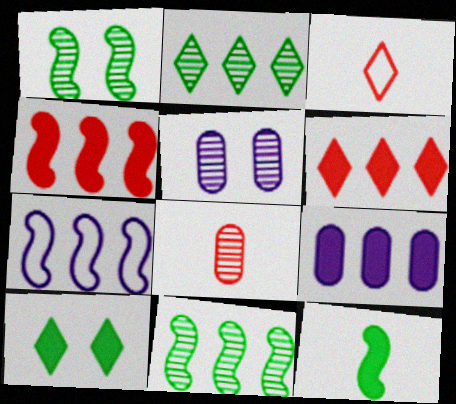[[1, 3, 9], 
[4, 7, 11], 
[7, 8, 10]]